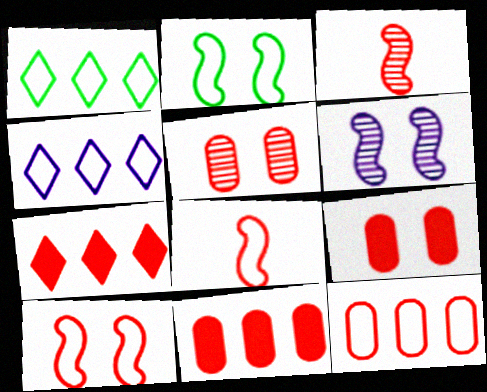[[5, 7, 8]]